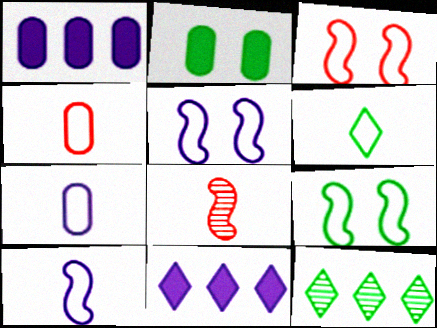[[3, 5, 9], 
[4, 6, 10]]